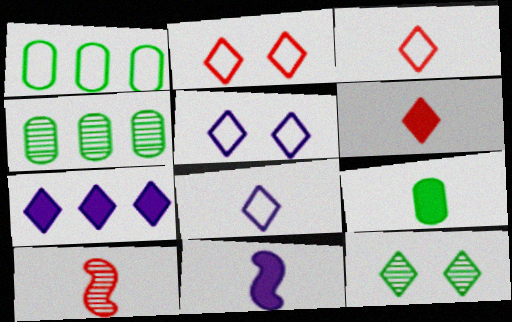[[2, 4, 11], 
[3, 7, 12], 
[6, 9, 11], 
[8, 9, 10]]